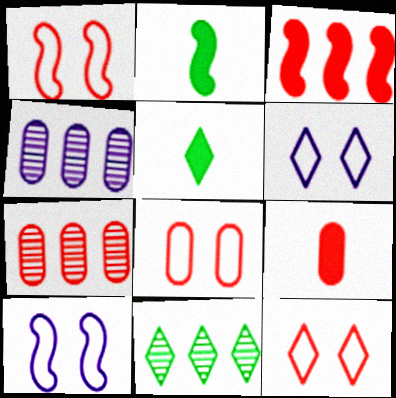[[1, 4, 5], 
[1, 8, 12], 
[2, 4, 12], 
[2, 6, 7], 
[5, 7, 10], 
[7, 8, 9], 
[9, 10, 11]]